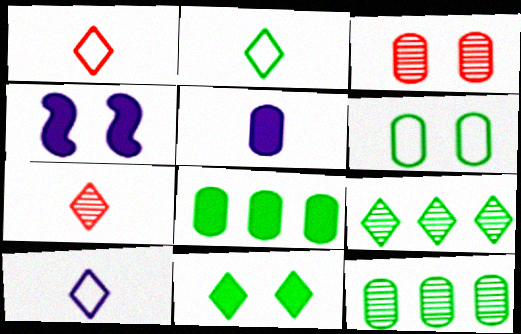[[1, 2, 10], 
[1, 4, 12], 
[2, 9, 11]]